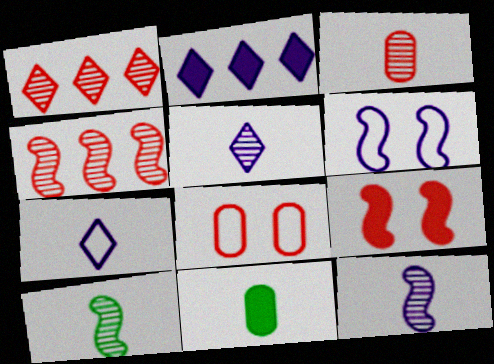[[1, 6, 11], 
[2, 8, 10], 
[2, 9, 11], 
[3, 5, 10]]